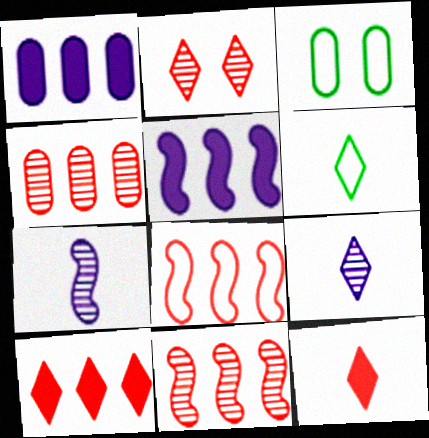[[3, 7, 10], 
[4, 8, 10], 
[6, 9, 12]]